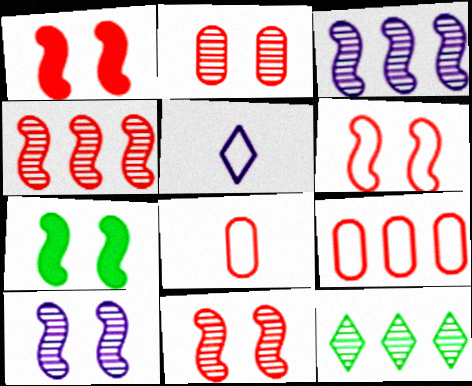[[1, 6, 11], 
[6, 7, 10]]